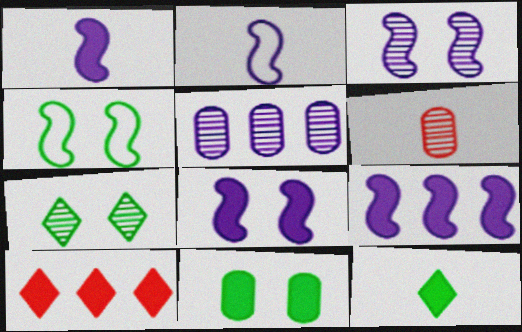[[1, 8, 9], 
[1, 10, 11], 
[2, 3, 9], 
[2, 6, 12], 
[4, 7, 11]]